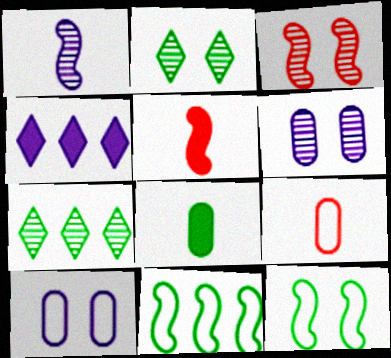[[1, 4, 10], 
[2, 3, 6], 
[2, 8, 11], 
[5, 7, 10], 
[7, 8, 12]]